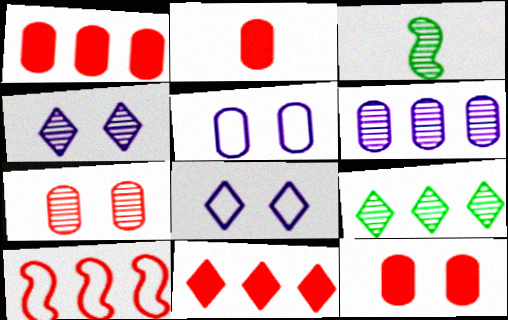[[1, 2, 12], 
[1, 3, 8], 
[3, 5, 11]]